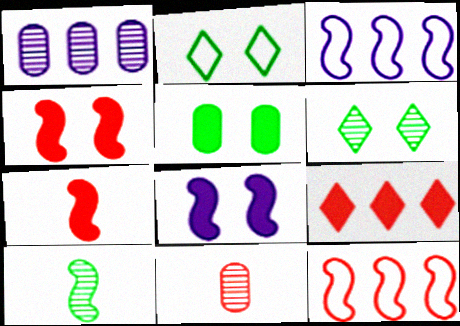[[1, 2, 7], 
[3, 4, 10], 
[8, 10, 12]]